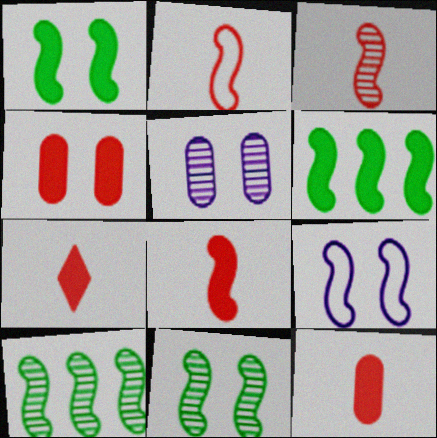[[2, 3, 8], 
[3, 6, 9], 
[7, 8, 12], 
[8, 9, 10]]